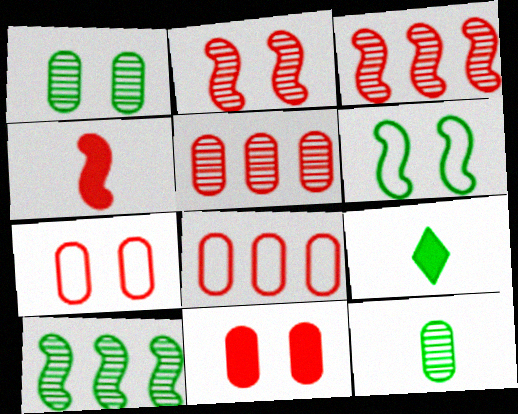[]